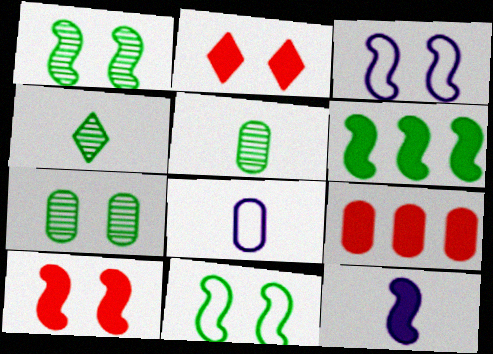[[1, 3, 10], 
[2, 3, 7], 
[3, 4, 9], 
[6, 10, 12], 
[7, 8, 9]]